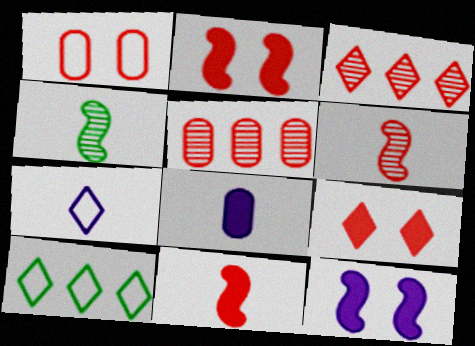[[1, 3, 11]]